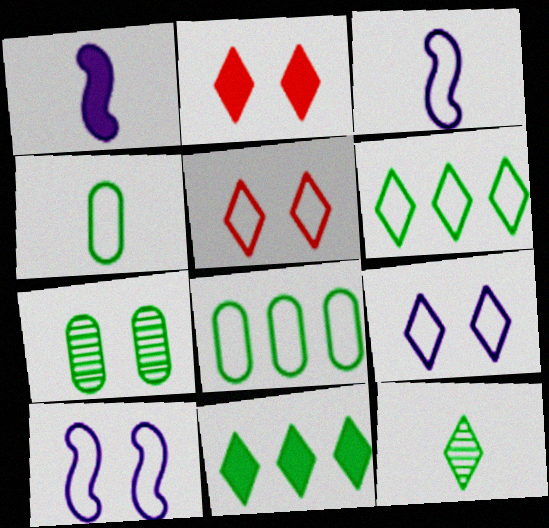[[2, 7, 10], 
[3, 5, 8]]